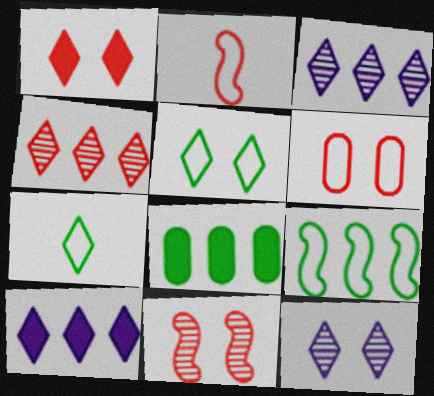[[1, 3, 7], 
[1, 5, 12], 
[1, 6, 11], 
[2, 8, 12]]